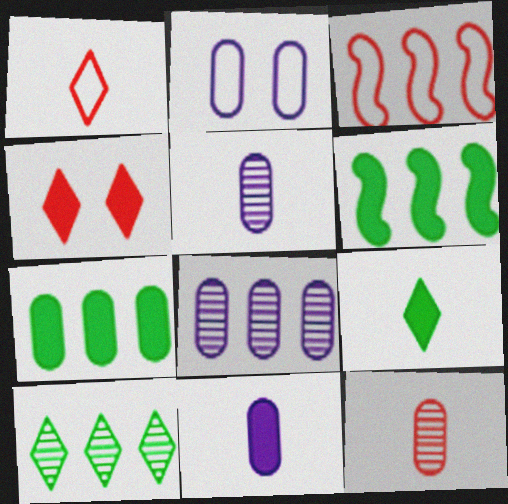[[2, 7, 12], 
[2, 8, 11], 
[3, 4, 12], 
[4, 6, 11]]